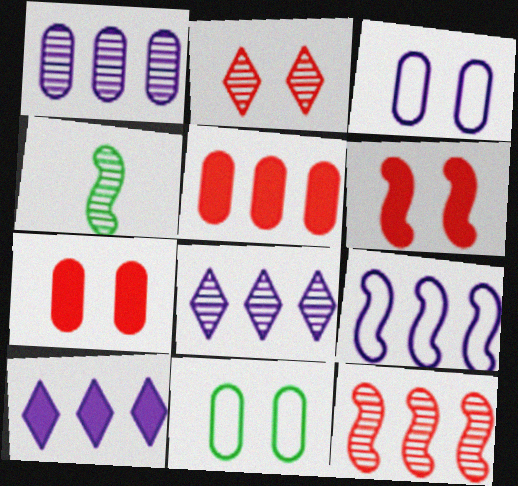[[1, 2, 4], 
[1, 9, 10], 
[4, 6, 9]]